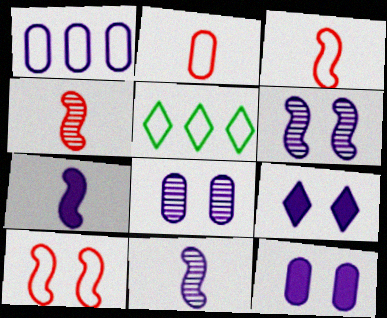[[1, 9, 11], 
[4, 5, 12]]